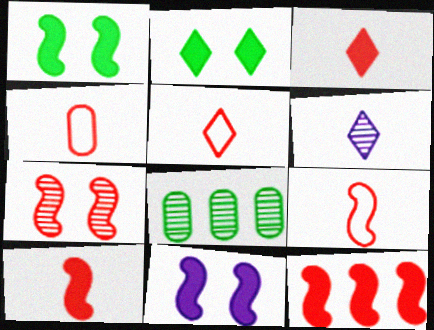[[4, 5, 9], 
[5, 8, 11], 
[6, 7, 8], 
[7, 9, 12]]